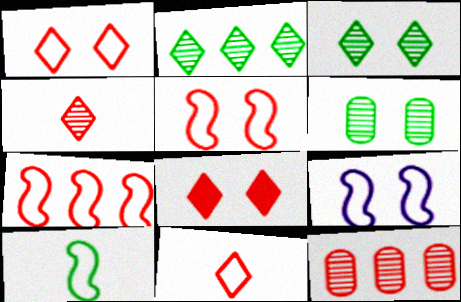[[6, 8, 9], 
[7, 9, 10]]